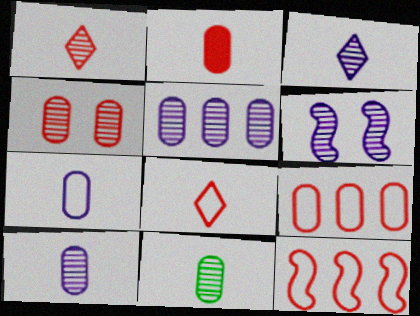[[2, 4, 9], 
[2, 7, 11], 
[3, 5, 6], 
[4, 5, 11]]